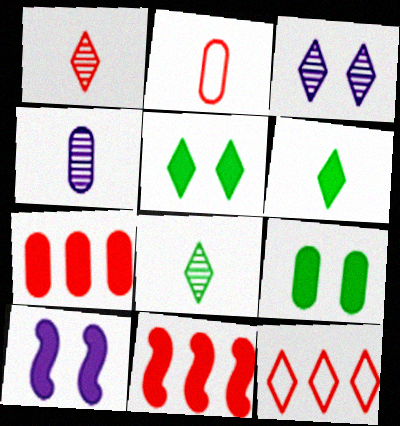[[3, 6, 12], 
[6, 7, 10]]